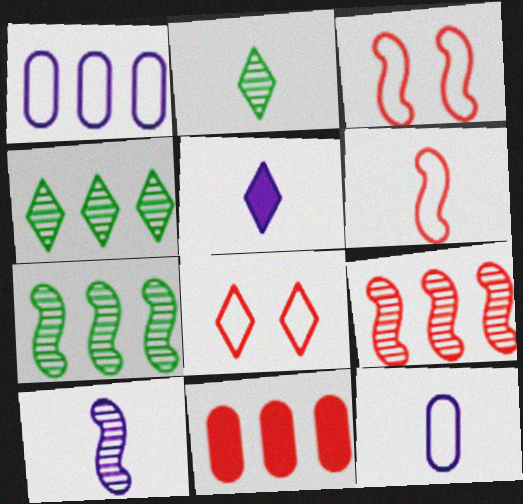[[4, 5, 8], 
[5, 10, 12]]